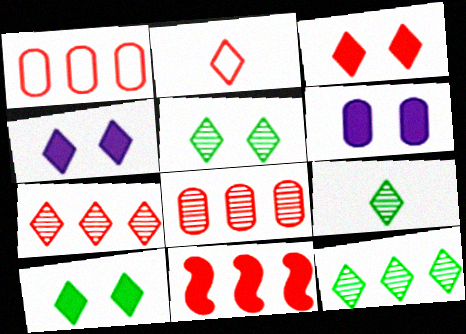[[1, 7, 11], 
[2, 3, 7], 
[2, 4, 12], 
[3, 4, 10], 
[5, 9, 12]]